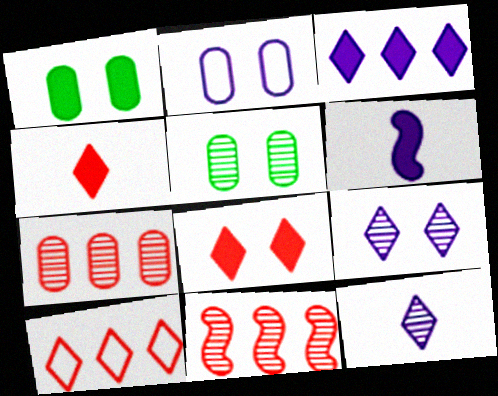[[5, 6, 10], 
[5, 11, 12]]